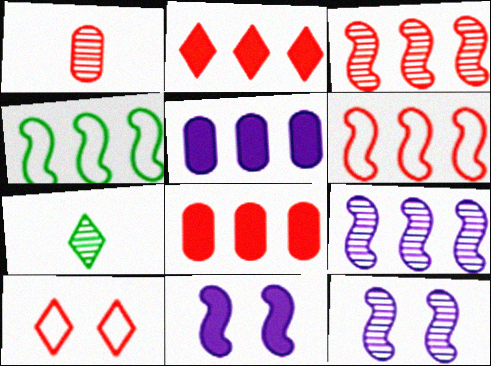[]